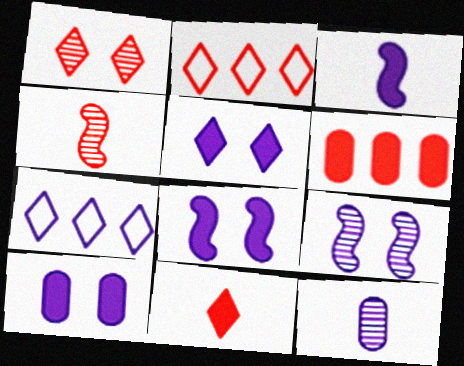[[1, 2, 11], 
[5, 8, 10], 
[7, 8, 12]]